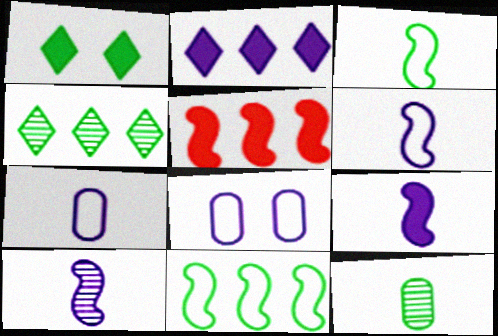[[1, 11, 12], 
[2, 8, 10], 
[6, 9, 10]]